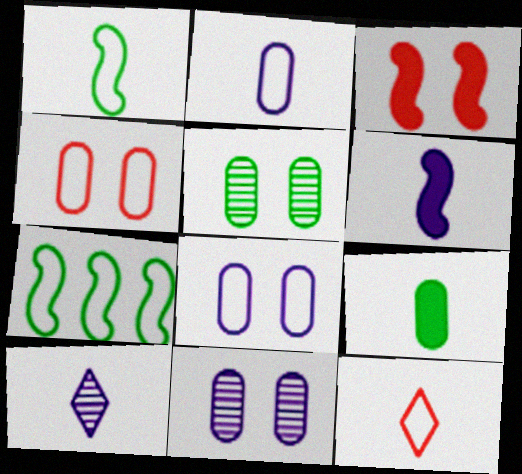[[1, 2, 12], 
[2, 6, 10], 
[7, 8, 12]]